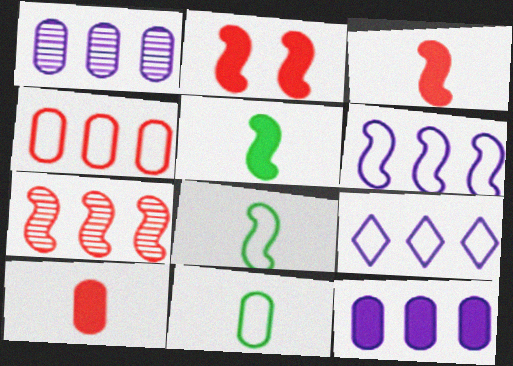[]